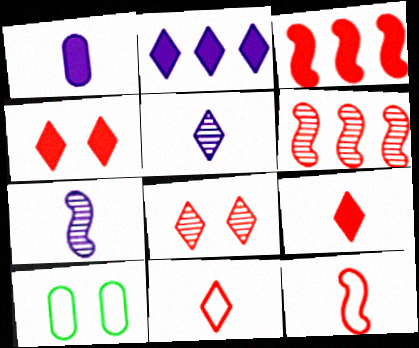[[3, 5, 10]]